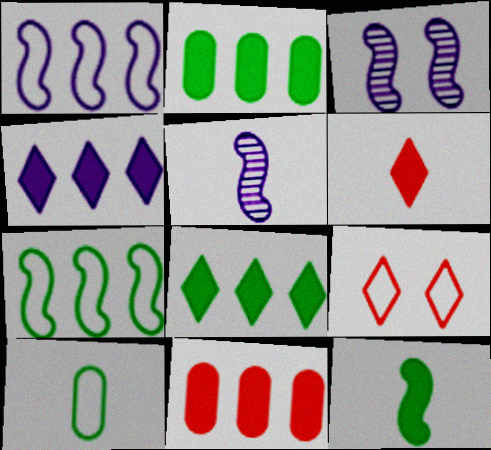[[1, 9, 10], 
[2, 5, 9], 
[5, 6, 10]]